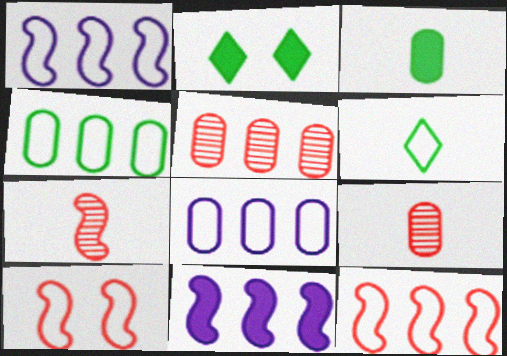[[1, 2, 9], 
[2, 7, 8], 
[6, 8, 10]]